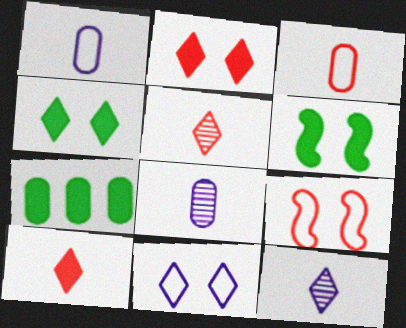[[7, 9, 12]]